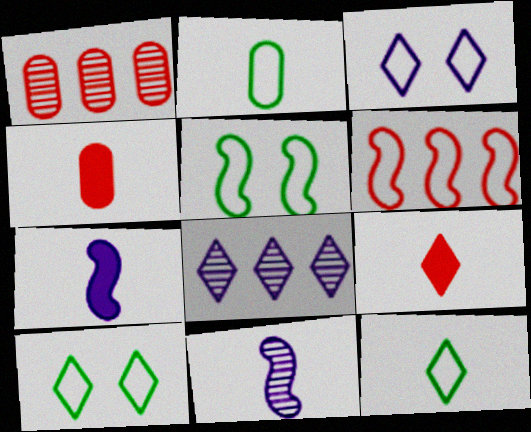[[1, 7, 10], 
[2, 3, 6], 
[2, 9, 11], 
[4, 5, 8], 
[4, 11, 12], 
[8, 9, 10]]